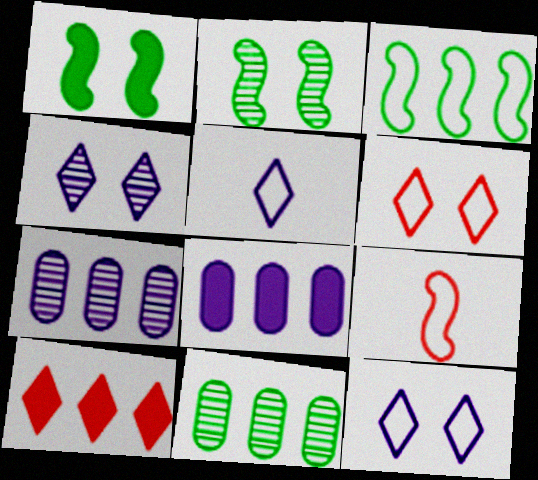[[3, 7, 10]]